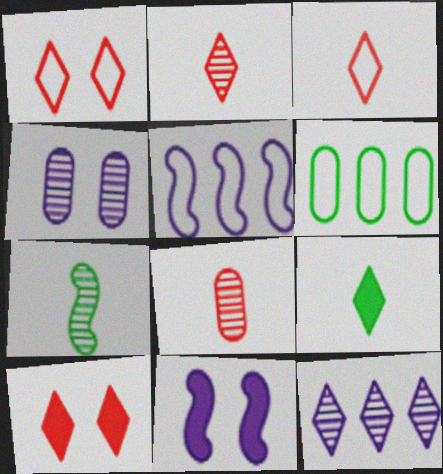[[1, 9, 12], 
[2, 6, 11]]